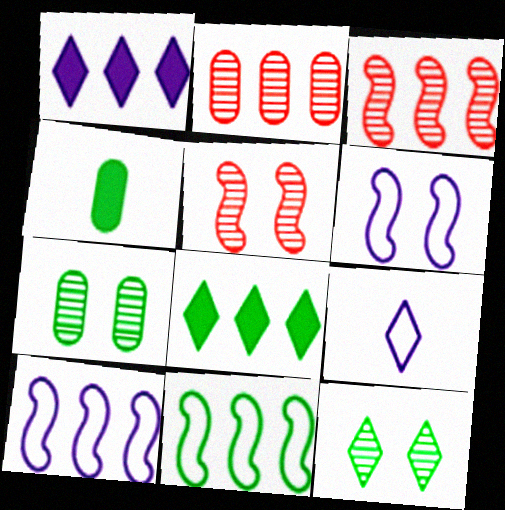[[1, 2, 11], 
[2, 8, 10], 
[4, 11, 12]]